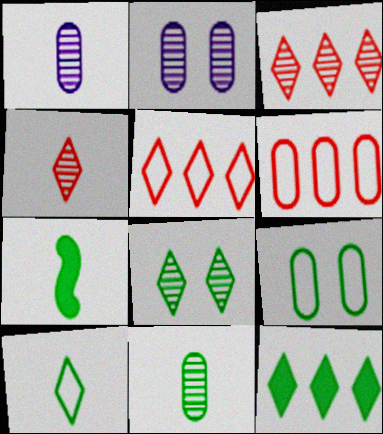[[2, 5, 7], 
[7, 10, 11], 
[8, 10, 12]]